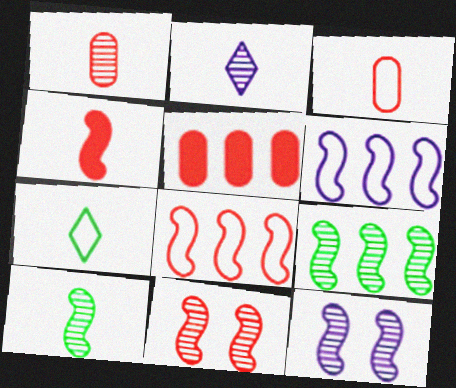[[1, 2, 10], 
[4, 8, 11], 
[5, 7, 12]]